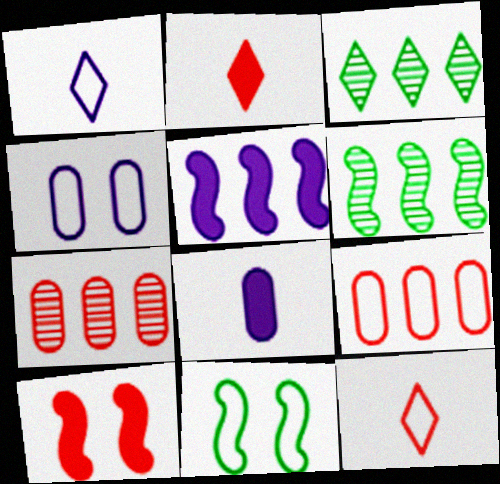[[1, 9, 11], 
[2, 4, 6], 
[3, 5, 9], 
[7, 10, 12]]